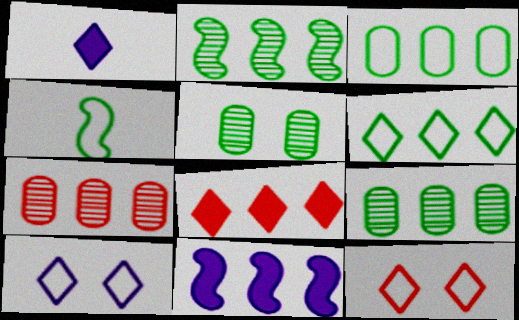[[6, 7, 11]]